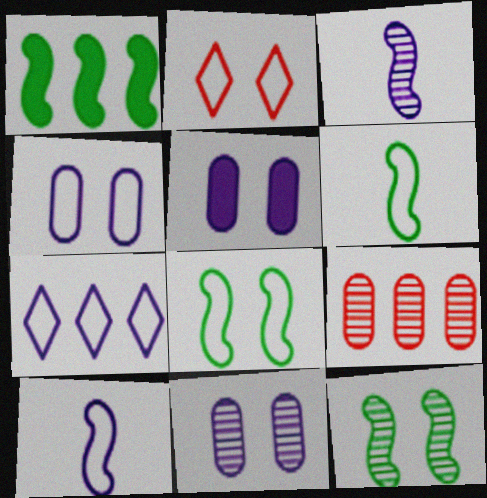[[1, 6, 12], 
[1, 7, 9], 
[2, 4, 8], 
[2, 5, 12], 
[3, 5, 7], 
[4, 5, 11], 
[4, 7, 10]]